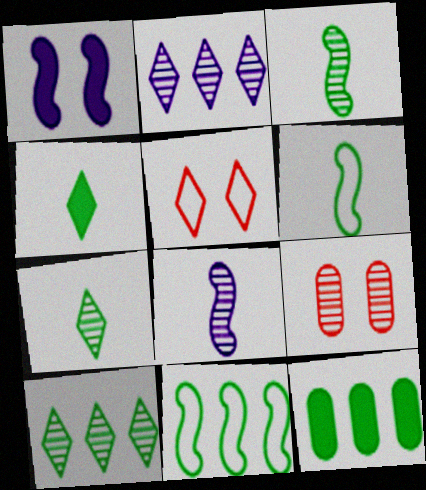[[2, 3, 9], 
[2, 4, 5], 
[5, 8, 12], 
[8, 9, 10], 
[10, 11, 12]]